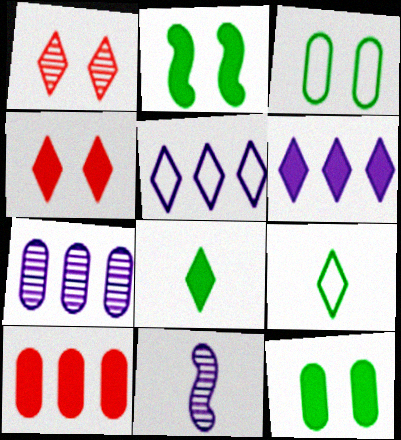[[1, 5, 8], 
[1, 6, 9], 
[4, 6, 8]]